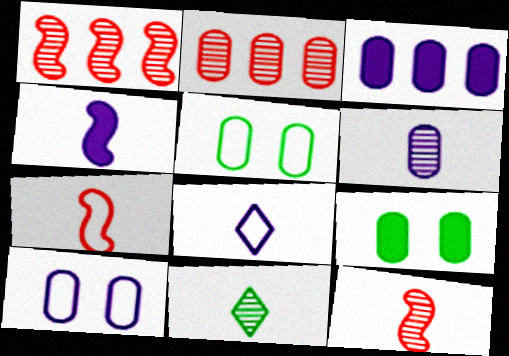[[1, 8, 9], 
[3, 6, 10], 
[4, 6, 8], 
[6, 11, 12]]